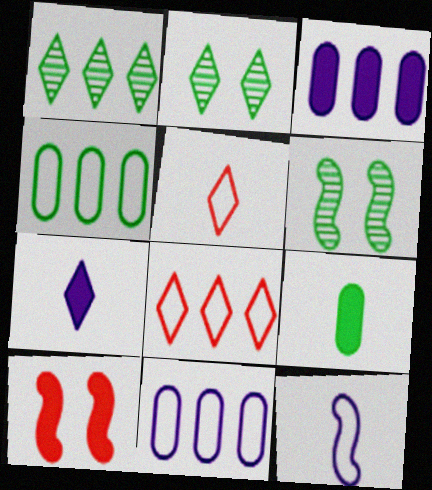[[2, 7, 8], 
[3, 5, 6]]